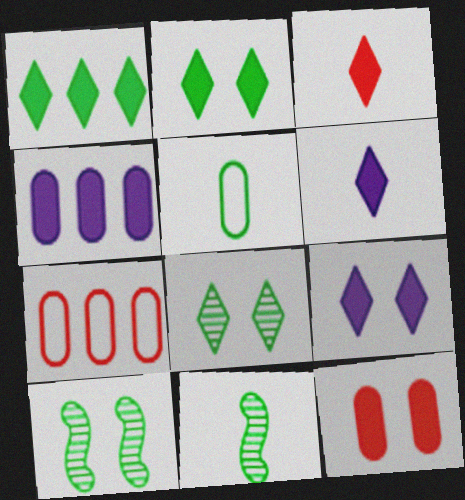[[1, 3, 9], 
[1, 5, 10], 
[6, 7, 10], 
[7, 9, 11]]